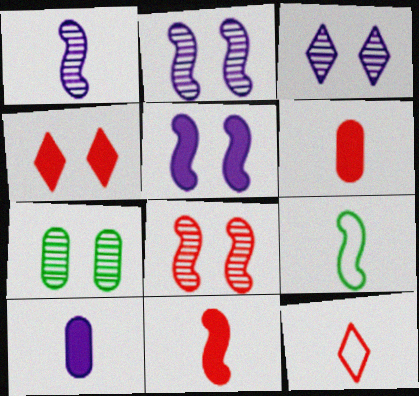[[1, 9, 11], 
[3, 7, 8]]